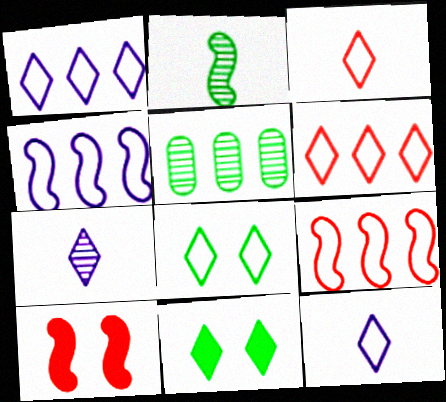[[1, 3, 8], 
[2, 4, 10], 
[5, 10, 12], 
[6, 7, 11], 
[6, 8, 12]]